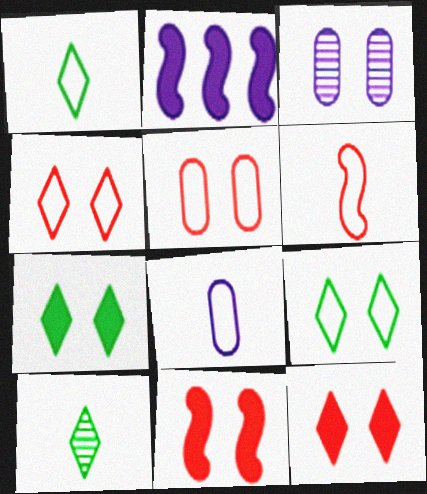[[1, 6, 8], 
[2, 5, 10], 
[3, 9, 11]]